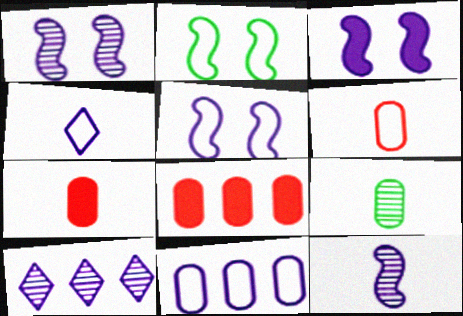[[1, 3, 5], 
[2, 7, 10], 
[4, 5, 11]]